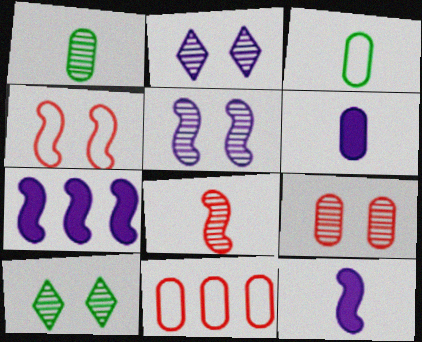[[5, 9, 10], 
[10, 11, 12]]